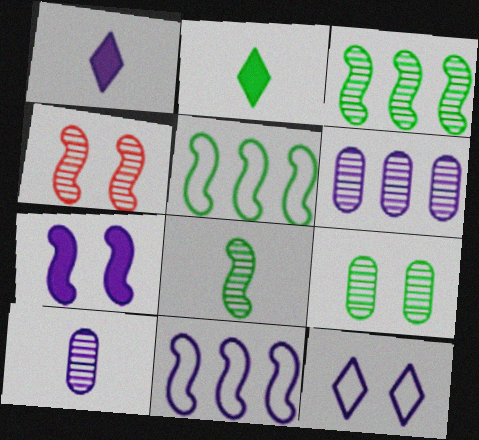[[2, 5, 9]]